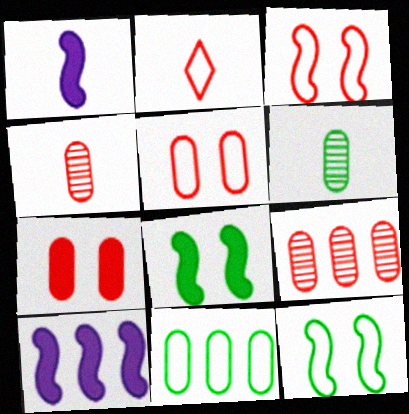[[1, 2, 6]]